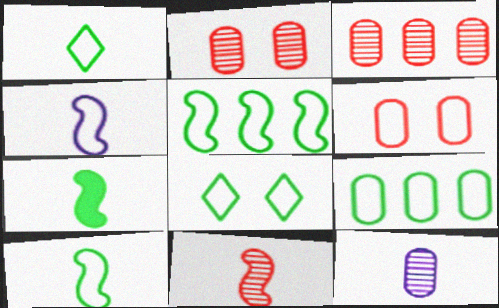[[4, 7, 11], 
[8, 9, 10]]